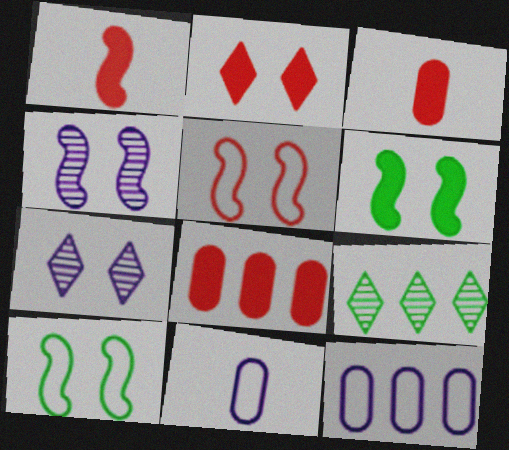[[1, 2, 8], 
[4, 5, 6]]